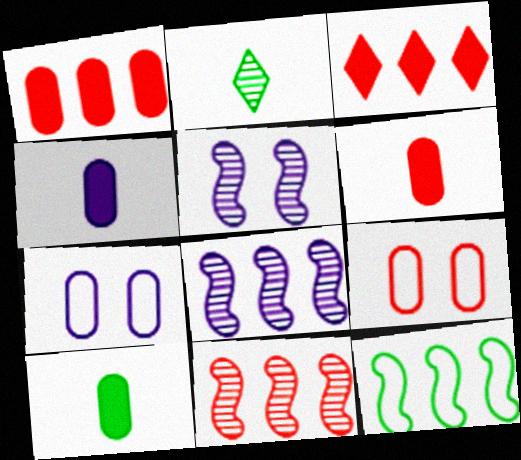[[4, 6, 10]]